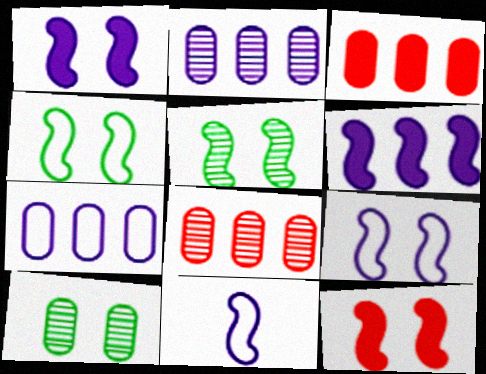[[5, 9, 12]]